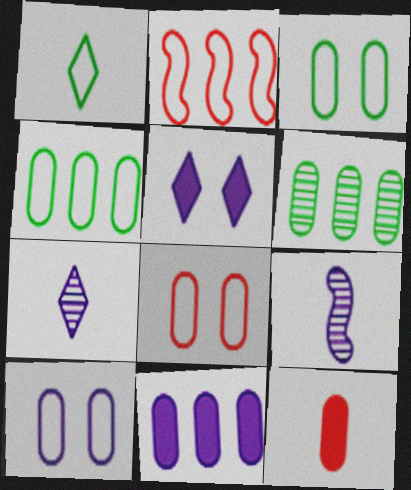[[1, 2, 10], 
[1, 9, 12], 
[3, 8, 10], 
[6, 10, 12]]